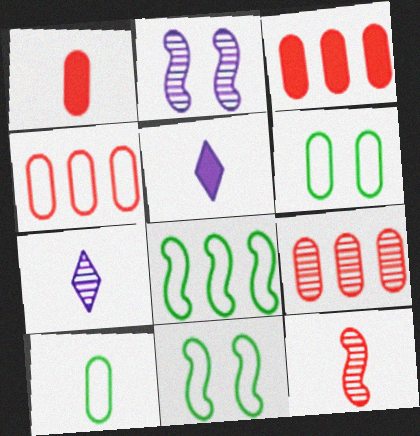[[3, 4, 9], 
[3, 7, 11], 
[5, 9, 11], 
[5, 10, 12]]